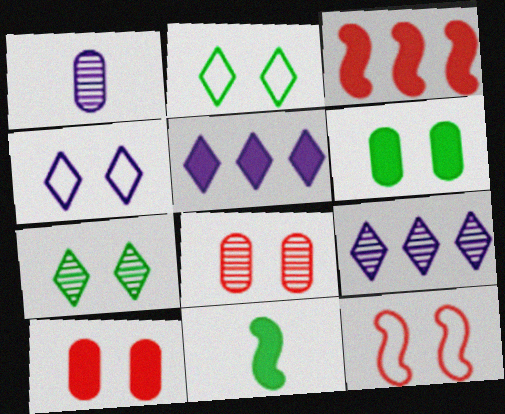[[1, 2, 3], 
[5, 10, 11]]